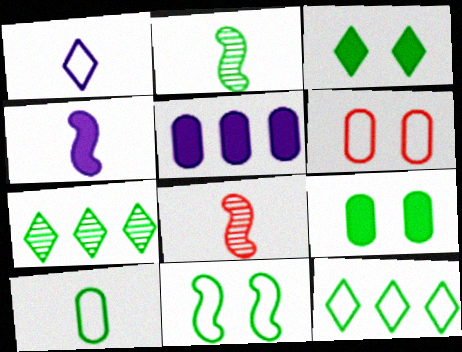[[2, 9, 12], 
[4, 6, 7], 
[10, 11, 12]]